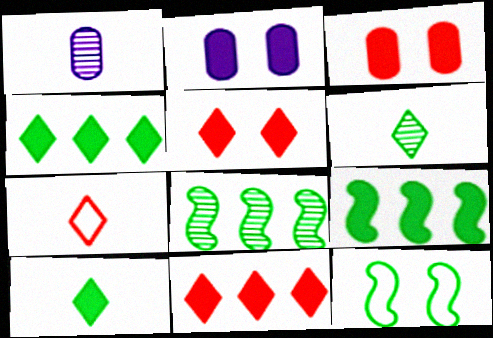[[1, 11, 12], 
[2, 7, 8]]